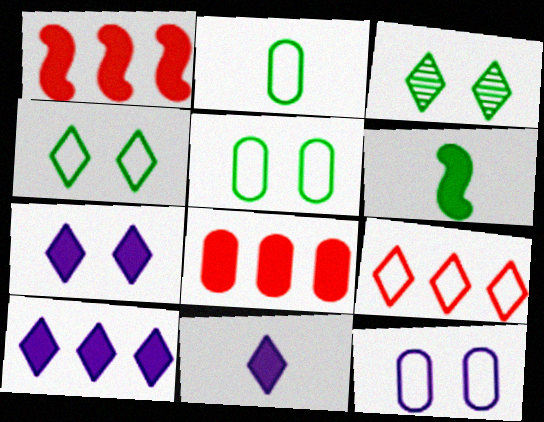[[3, 9, 11], 
[6, 7, 8], 
[7, 10, 11]]